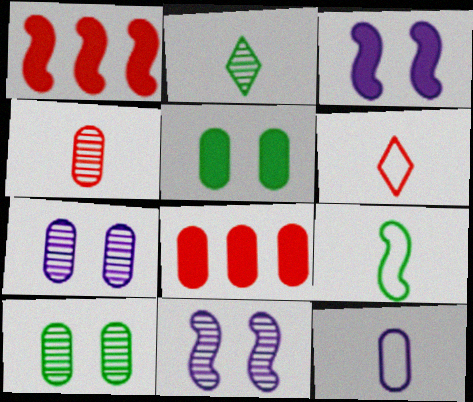[[1, 9, 11], 
[6, 9, 12], 
[8, 10, 12]]